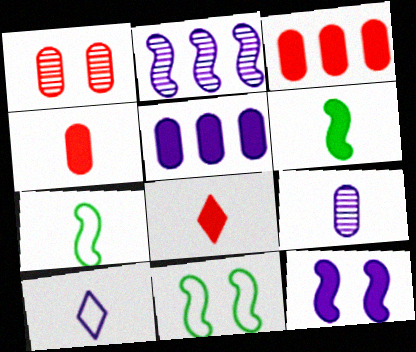[[7, 8, 9]]